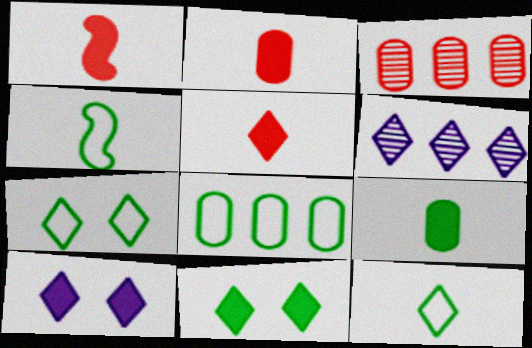[[1, 2, 5], 
[3, 4, 10], 
[4, 7, 8], 
[5, 6, 7]]